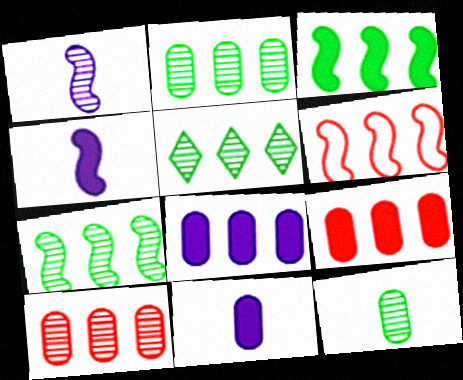[[2, 5, 7], 
[5, 6, 8]]